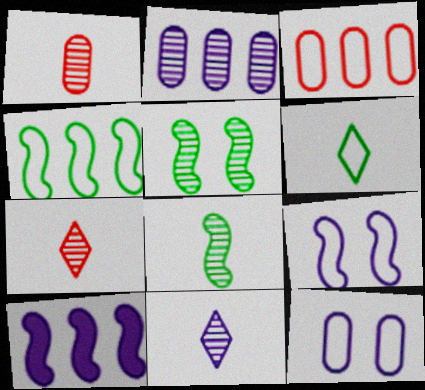[[1, 8, 11], 
[2, 5, 7], 
[3, 6, 9], 
[10, 11, 12]]